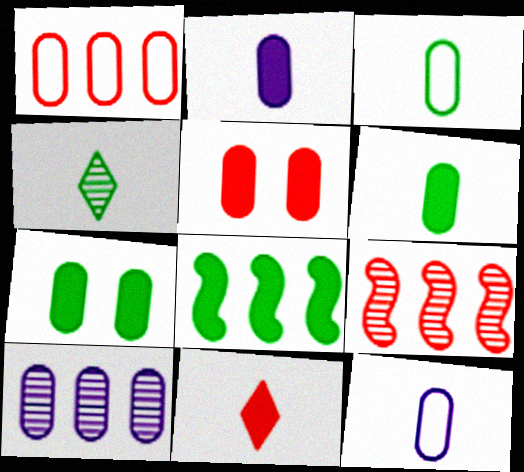[[3, 5, 10]]